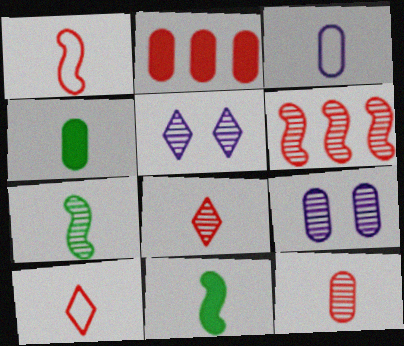[[3, 4, 12], 
[3, 8, 11]]